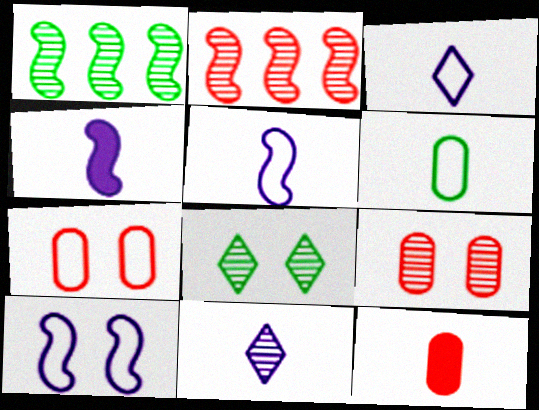[[1, 9, 11]]